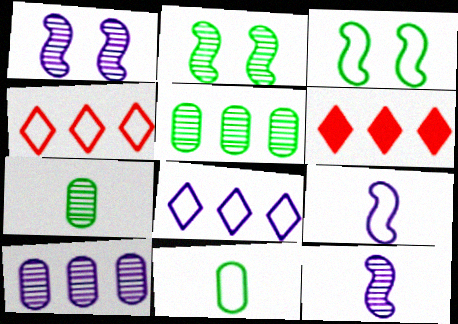[[1, 6, 11]]